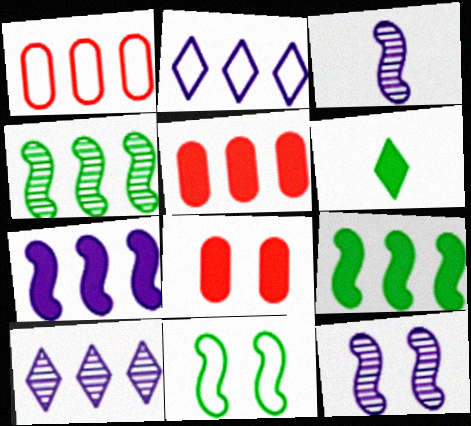[[1, 6, 12], 
[1, 9, 10], 
[2, 4, 5], 
[6, 7, 8]]